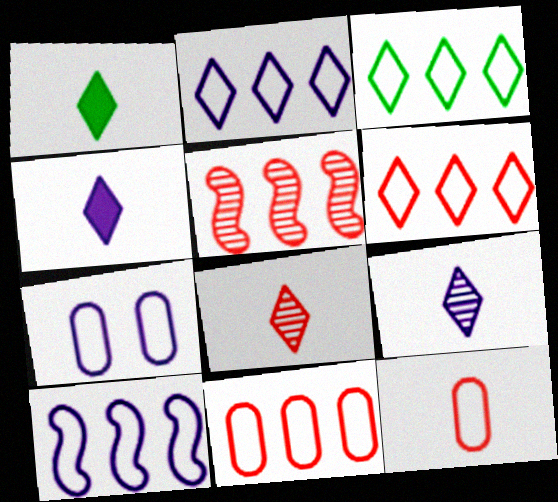[[1, 5, 7], 
[2, 3, 6], 
[3, 10, 11]]